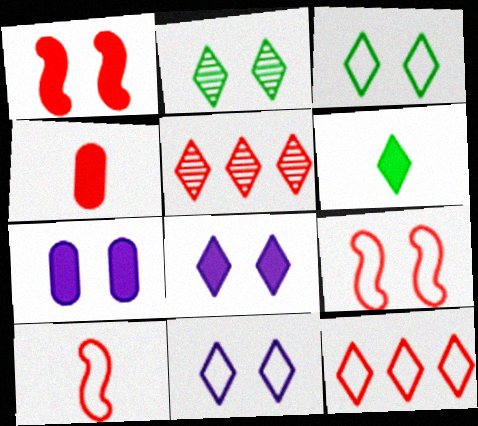[[2, 7, 9], 
[4, 5, 9], 
[5, 6, 11]]